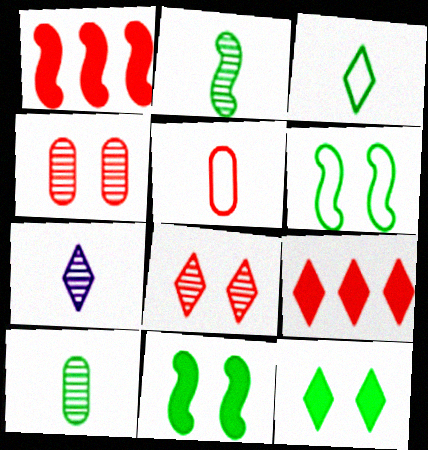[[1, 5, 8]]